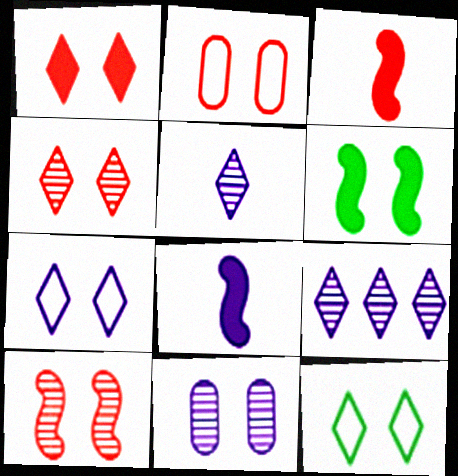[[1, 2, 10]]